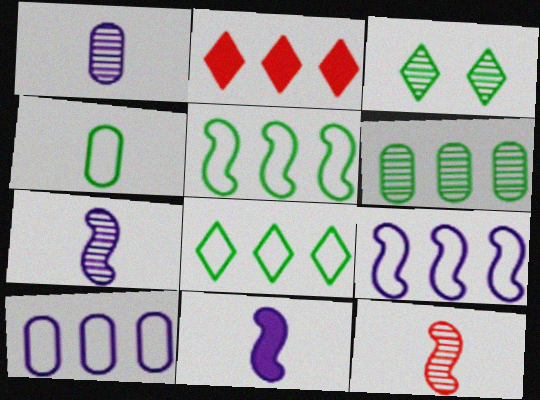[[2, 6, 9]]